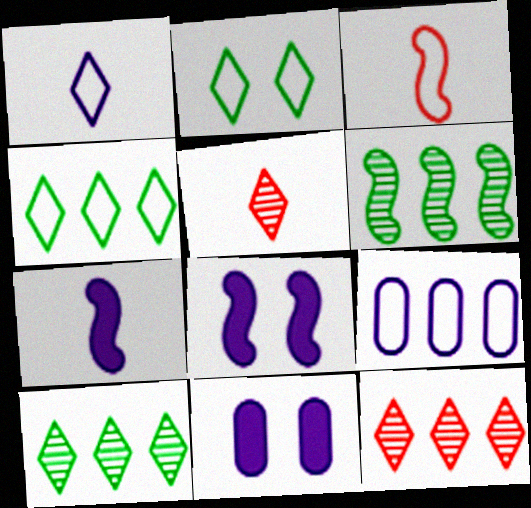[[2, 3, 9], 
[3, 6, 8], 
[3, 10, 11]]